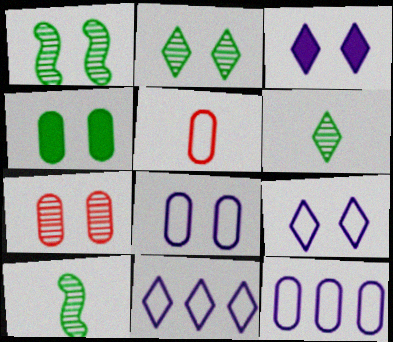[[4, 7, 8]]